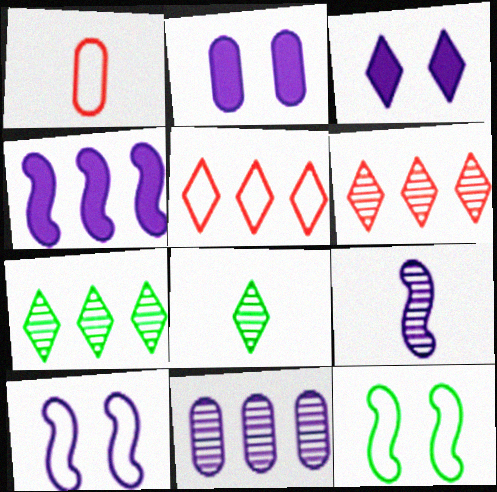[[3, 5, 8], 
[4, 9, 10]]